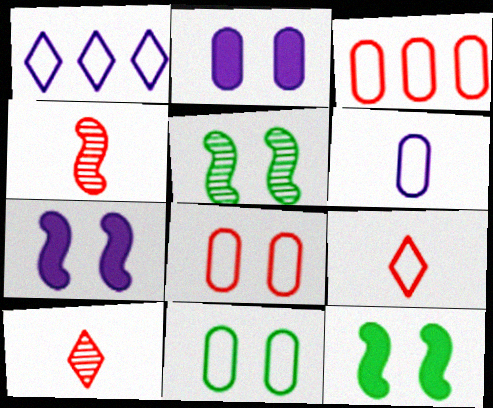[[3, 6, 11]]